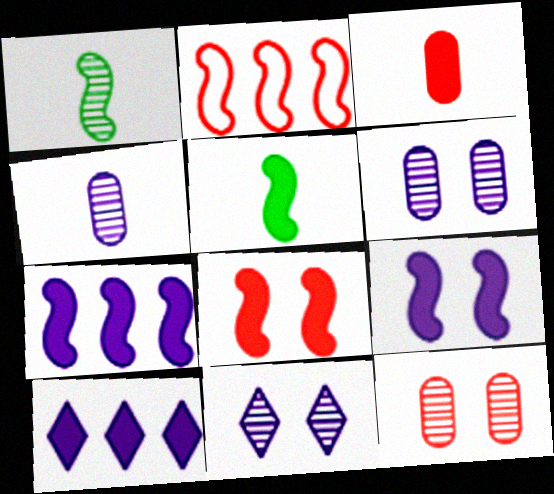[[1, 2, 9], 
[5, 7, 8]]